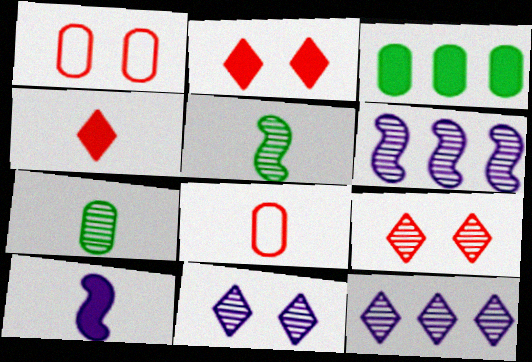[[2, 3, 10], 
[6, 7, 9]]